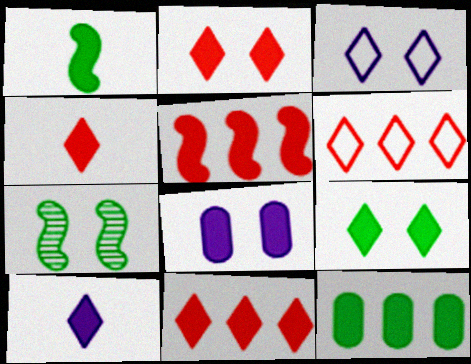[[1, 8, 11], 
[1, 9, 12], 
[2, 4, 11], 
[9, 10, 11]]